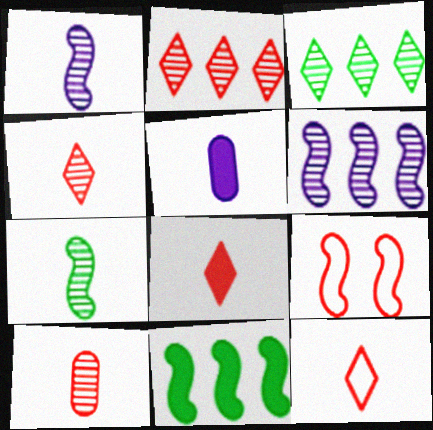[[1, 9, 11], 
[3, 5, 9], 
[4, 8, 12], 
[5, 7, 12]]